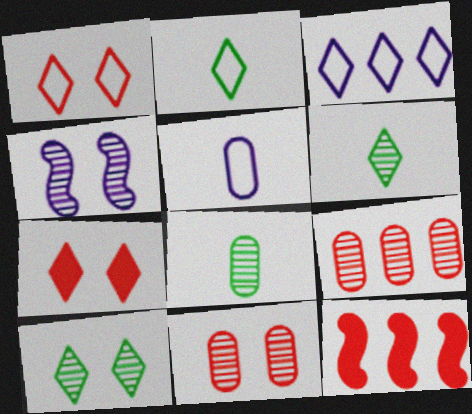[[1, 2, 3], 
[3, 6, 7], 
[4, 6, 9], 
[4, 10, 11], 
[5, 10, 12]]